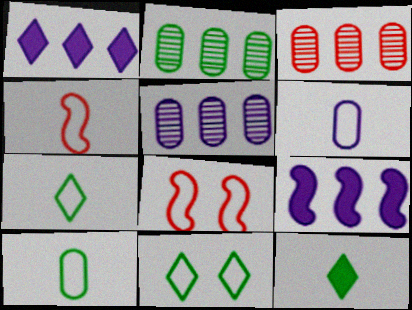[[2, 3, 5], 
[4, 6, 7], 
[5, 8, 12]]